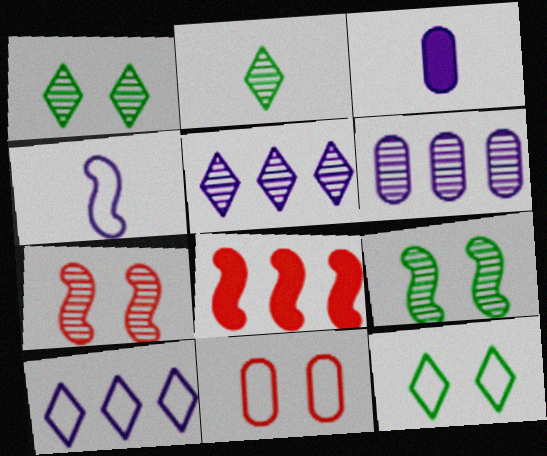[[2, 6, 7], 
[4, 8, 9]]